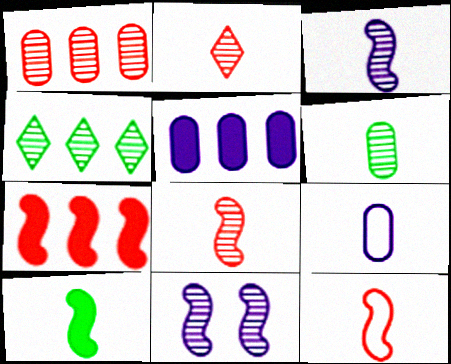[[2, 3, 6], 
[2, 9, 10], 
[3, 10, 12]]